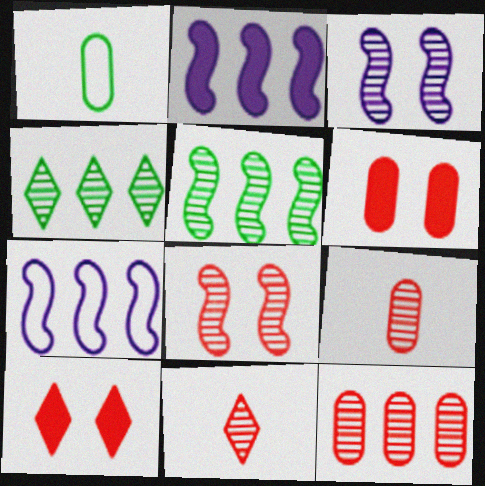[[3, 4, 9], 
[8, 11, 12]]